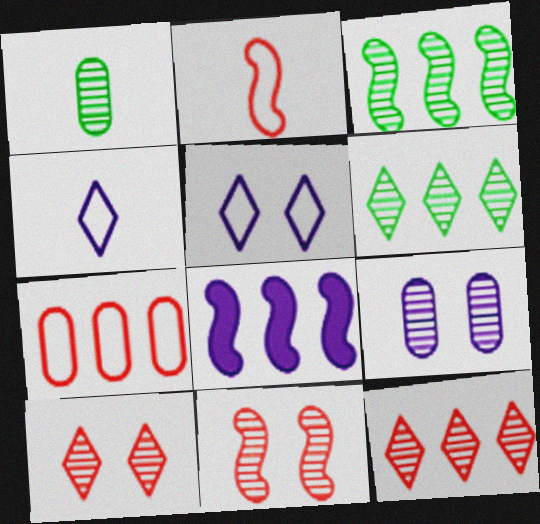[[4, 8, 9], 
[6, 7, 8]]